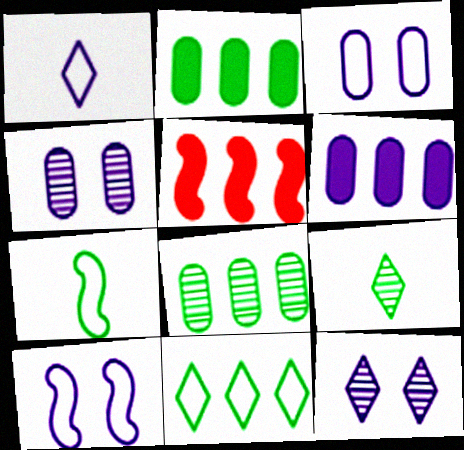[[3, 5, 9]]